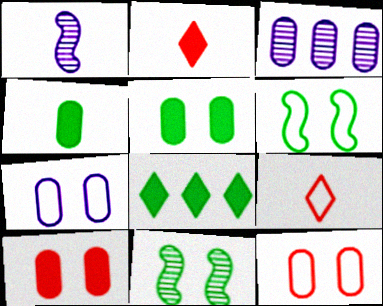[[1, 4, 9], 
[1, 8, 12], 
[2, 3, 6], 
[3, 4, 12]]